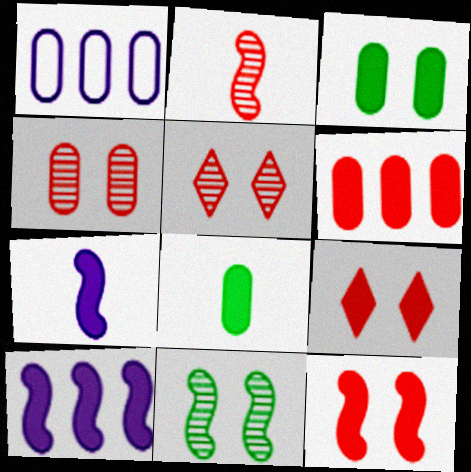[[1, 4, 8], 
[8, 9, 10]]